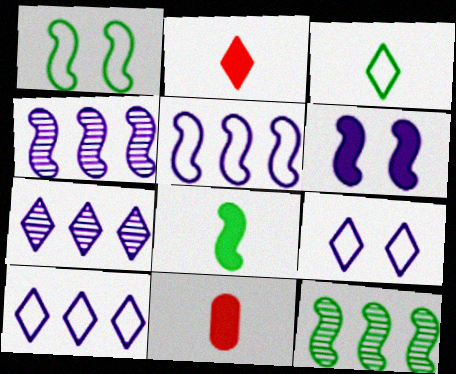[[1, 7, 11], 
[1, 8, 12], 
[9, 11, 12]]